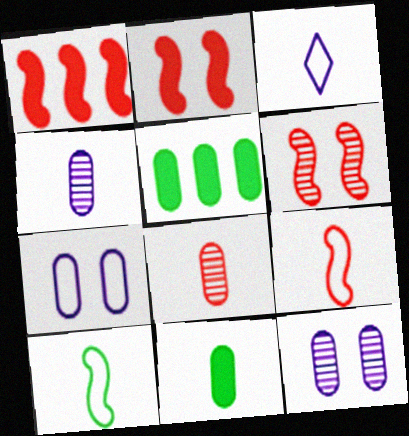[[1, 6, 9], 
[3, 5, 6], 
[5, 7, 8]]